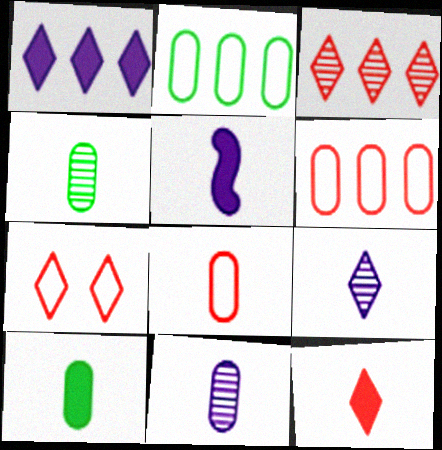[[3, 7, 12], 
[5, 10, 12], 
[8, 10, 11]]